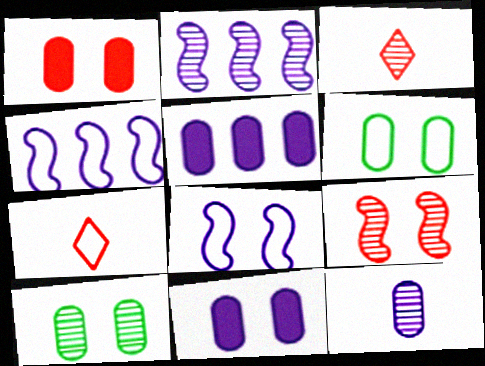[[2, 3, 10], 
[4, 6, 7]]